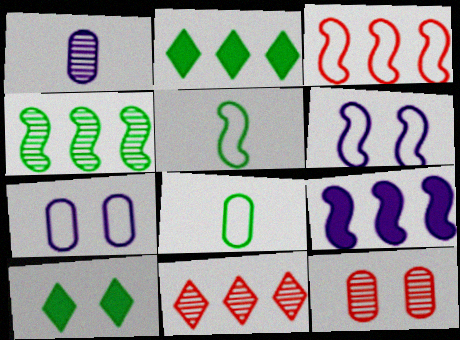[[1, 3, 10], 
[3, 4, 9], 
[3, 5, 6], 
[4, 8, 10], 
[6, 10, 12]]